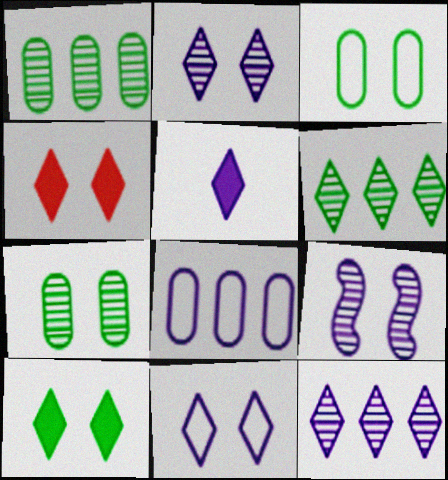[[3, 4, 9], 
[5, 8, 9], 
[5, 11, 12]]